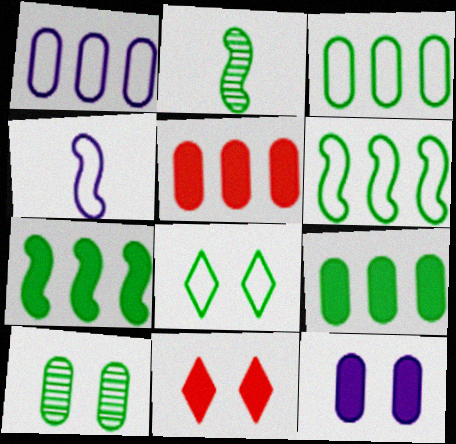[[1, 2, 11], 
[2, 8, 9]]